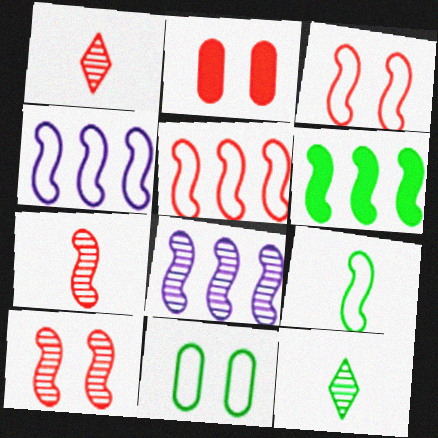[[1, 2, 5], 
[2, 4, 12], 
[3, 4, 9], 
[5, 6, 8], 
[6, 11, 12]]